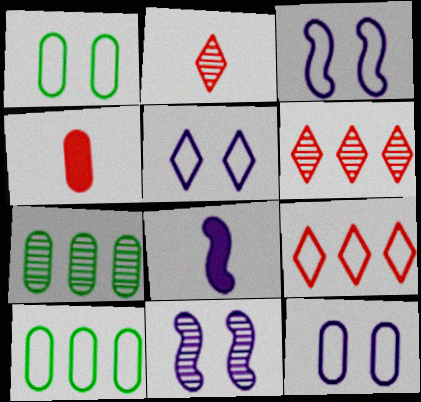[[1, 6, 8], 
[2, 7, 11], 
[3, 5, 12], 
[4, 7, 12]]